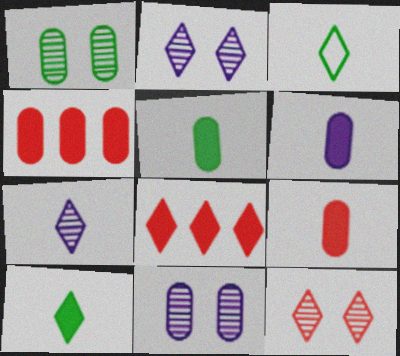[[2, 3, 8], 
[5, 6, 9]]